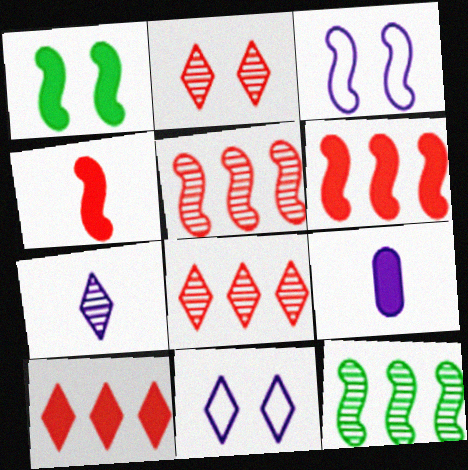[[1, 9, 10], 
[3, 4, 12]]